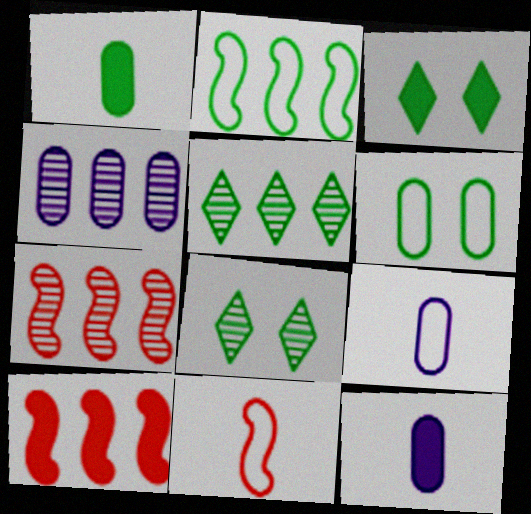[[1, 2, 8], 
[3, 4, 11], 
[3, 7, 9], 
[3, 10, 12], 
[4, 5, 7], 
[8, 9, 10]]